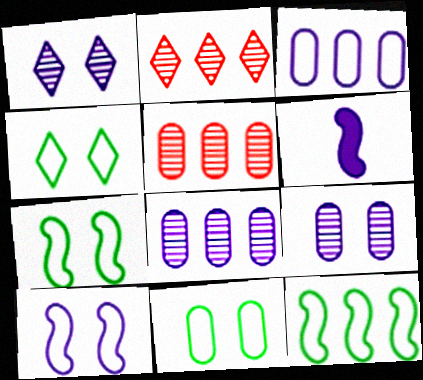[[1, 3, 6], 
[2, 6, 11], 
[4, 5, 6], 
[4, 7, 11]]